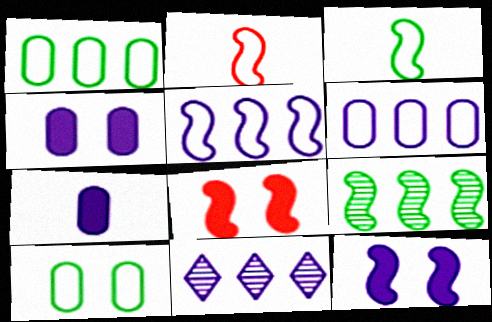[[2, 9, 12]]